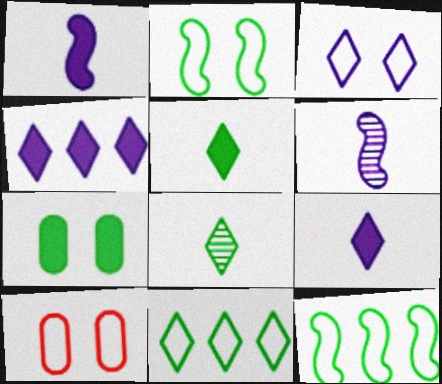[[2, 3, 10], 
[7, 8, 12]]